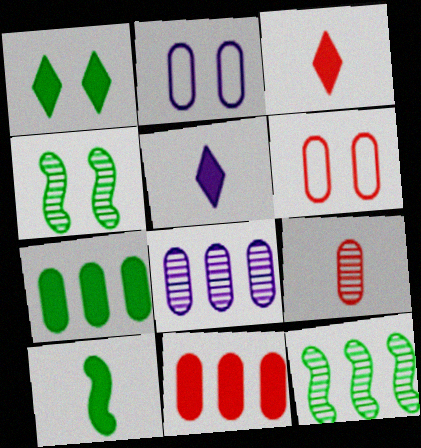[[1, 7, 10], 
[2, 3, 12], 
[2, 7, 9], 
[5, 6, 12], 
[6, 9, 11]]